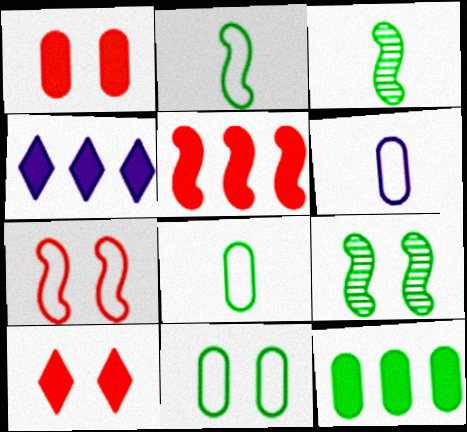[[4, 5, 12]]